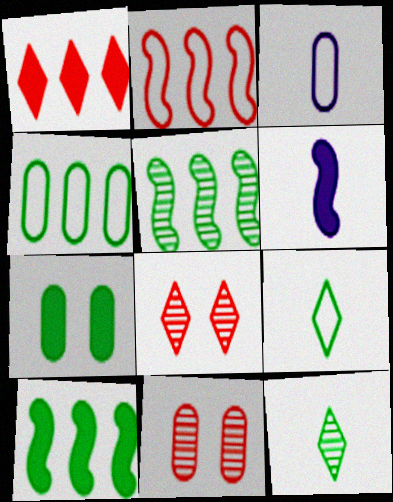[[1, 6, 7], 
[3, 8, 10], 
[4, 6, 8], 
[5, 7, 9]]